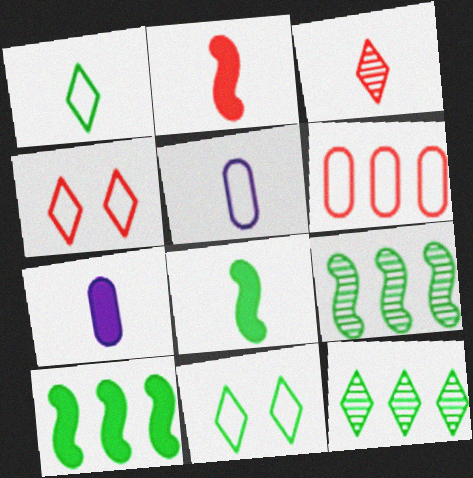[[3, 5, 8], 
[4, 7, 9]]